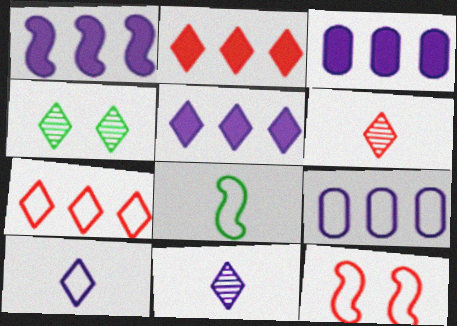[[1, 3, 5], 
[2, 4, 10]]